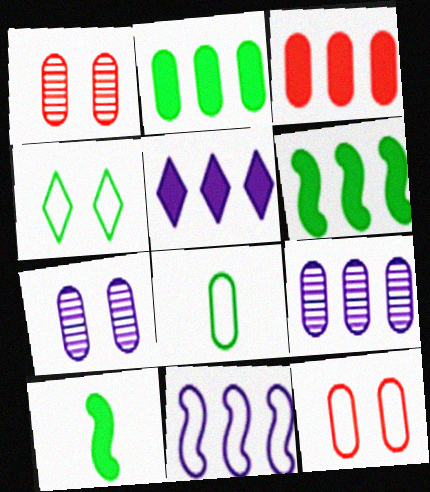[[3, 5, 6], 
[3, 7, 8], 
[5, 9, 11]]